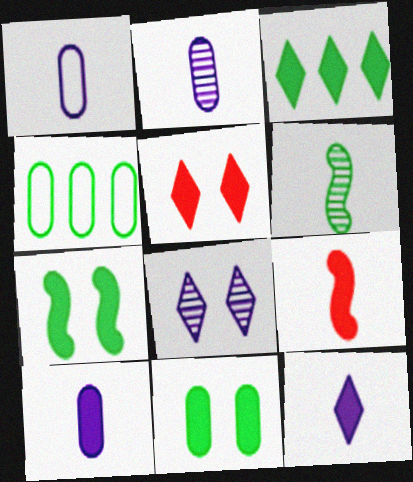[[1, 2, 10], 
[3, 5, 12], 
[4, 8, 9]]